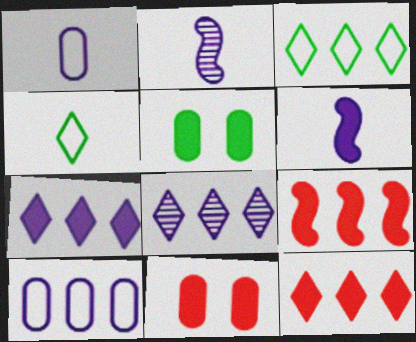[[2, 3, 11], 
[3, 8, 12], 
[5, 6, 12]]